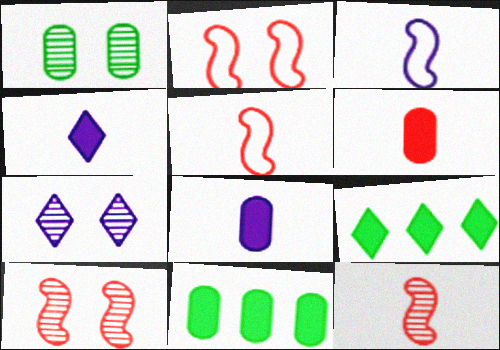[[1, 7, 10], 
[5, 7, 11]]